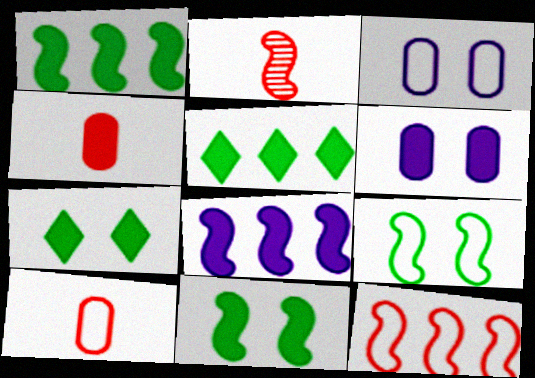[[2, 3, 5], 
[2, 8, 9], 
[4, 7, 8]]